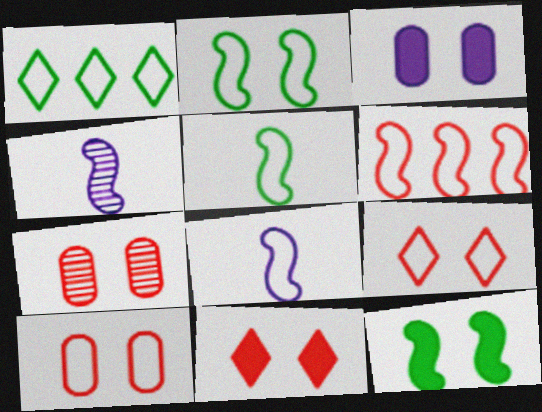[[1, 8, 10], 
[2, 6, 8], 
[3, 11, 12], 
[4, 6, 12]]